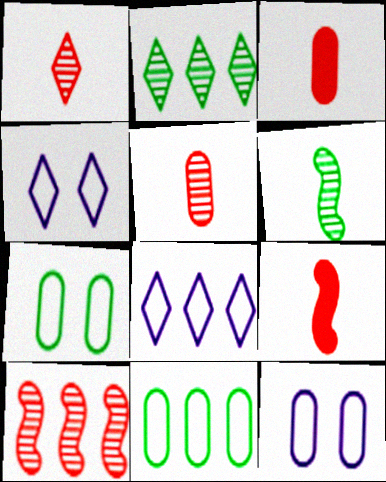[[2, 9, 12]]